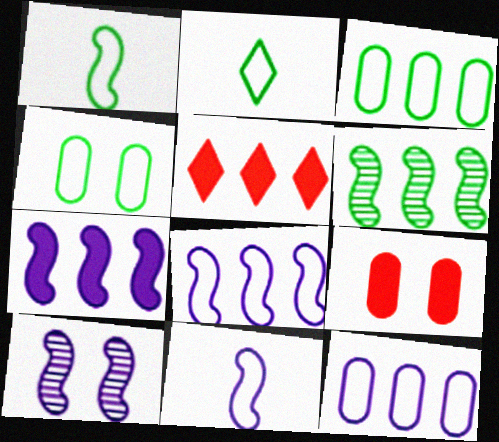[[5, 6, 12], 
[7, 10, 11]]